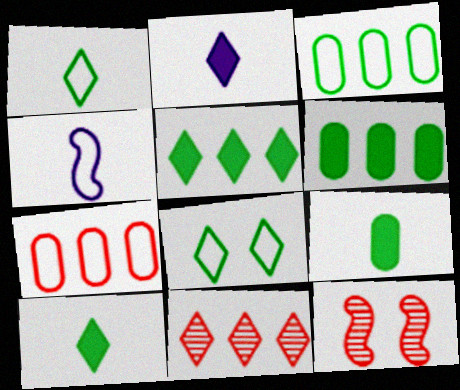[[2, 3, 12], 
[2, 8, 11], 
[4, 7, 8]]